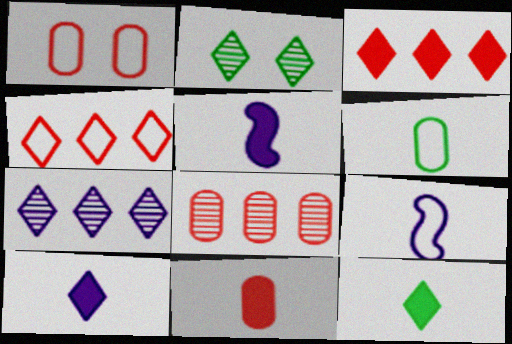[[1, 8, 11], 
[2, 4, 10], 
[5, 11, 12]]